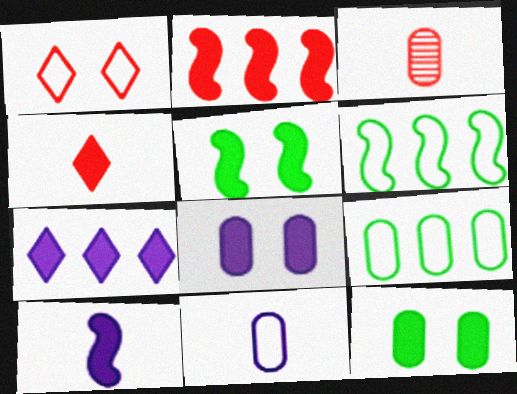[[1, 2, 3], 
[1, 6, 11], 
[2, 5, 10], 
[3, 8, 9], 
[7, 8, 10]]